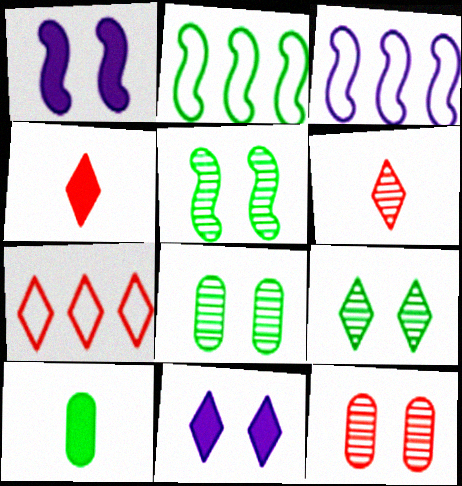[[2, 9, 10], 
[3, 4, 8], 
[5, 8, 9]]